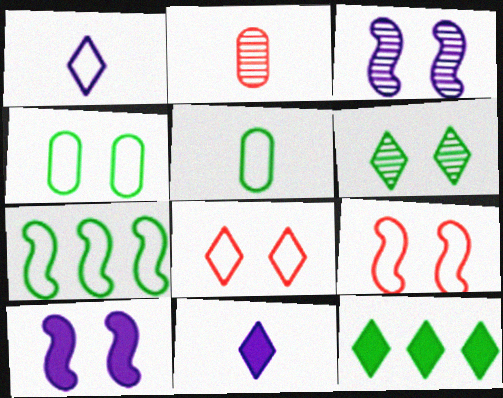[]